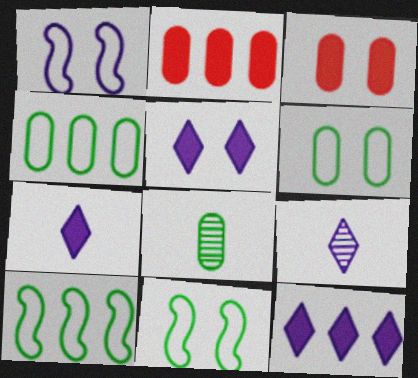[[2, 9, 11], 
[3, 9, 10], 
[5, 7, 12]]